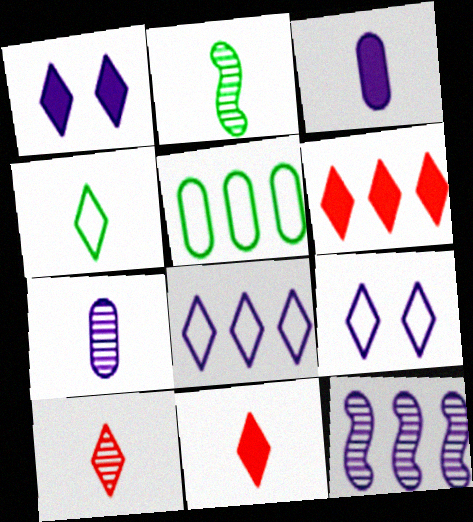[[2, 7, 10], 
[3, 9, 12], 
[5, 6, 12]]